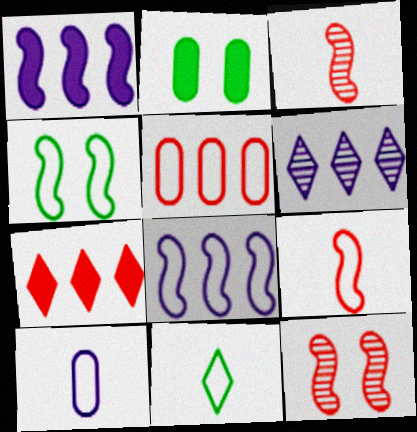[[1, 3, 4], 
[2, 6, 9], 
[4, 8, 9], 
[9, 10, 11]]